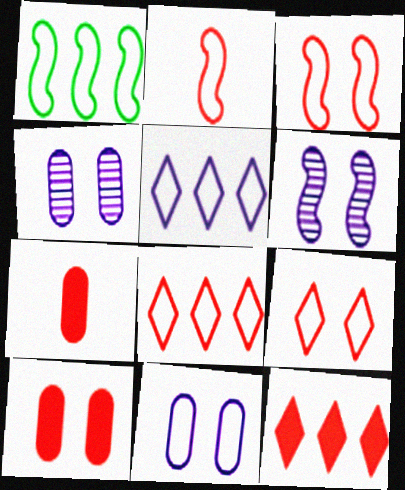[]